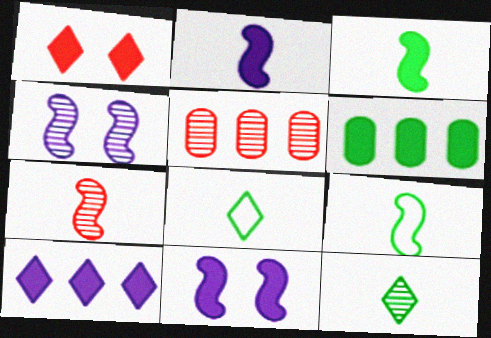[[1, 2, 6], 
[2, 7, 9], 
[4, 5, 12], 
[5, 8, 11]]